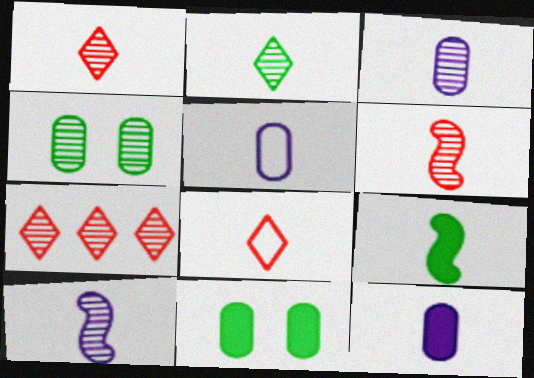[[1, 5, 9], 
[2, 3, 6], 
[3, 5, 12], 
[3, 8, 9], 
[4, 7, 10]]